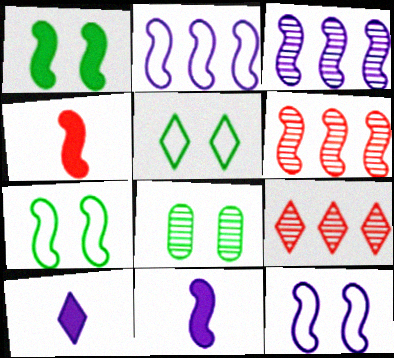[[1, 5, 8], 
[3, 4, 7], 
[3, 11, 12], 
[5, 9, 10], 
[6, 7, 11]]